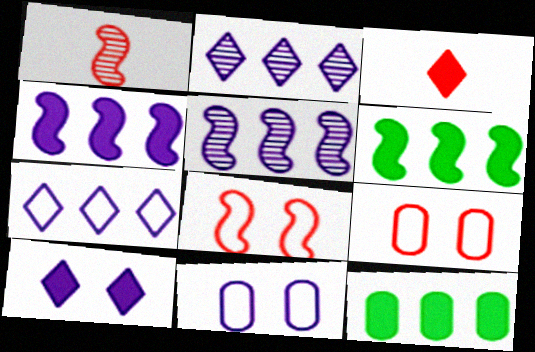[]